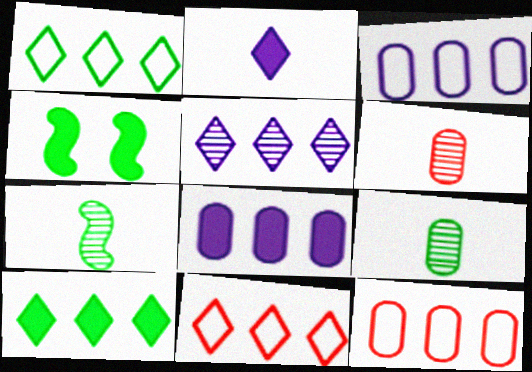[[1, 4, 9], 
[5, 10, 11]]